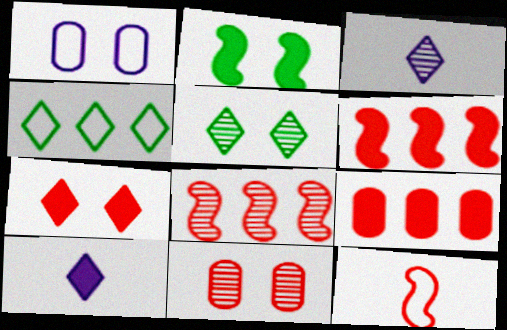[[1, 4, 12], 
[2, 9, 10], 
[3, 4, 7]]